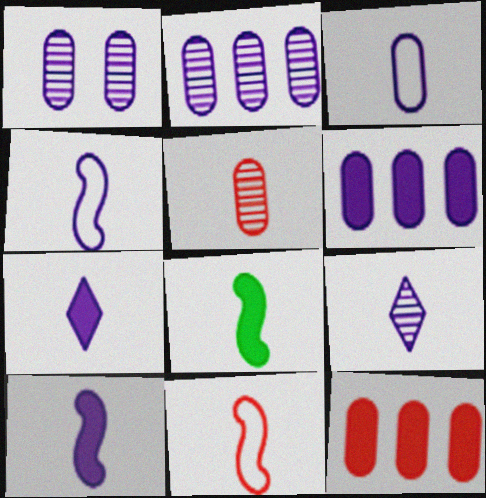[[1, 3, 6], 
[3, 9, 10]]